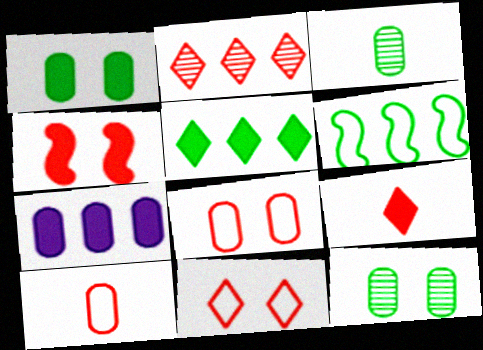[[2, 4, 10], 
[2, 6, 7], 
[2, 9, 11], 
[3, 7, 8], 
[7, 10, 12]]